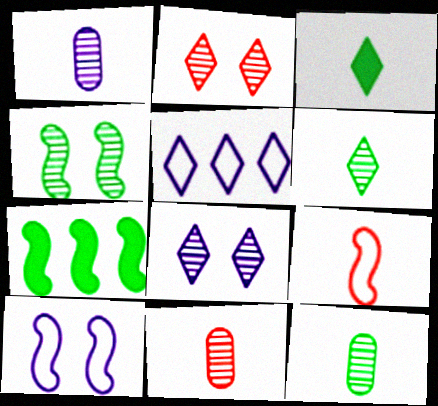[[1, 3, 9], 
[1, 11, 12], 
[2, 3, 5]]